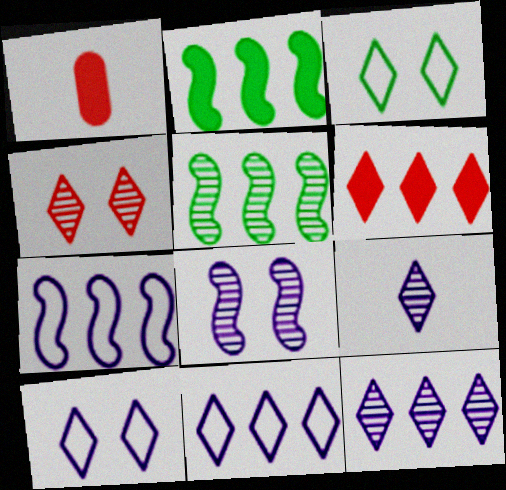[[1, 5, 10], 
[3, 6, 9]]